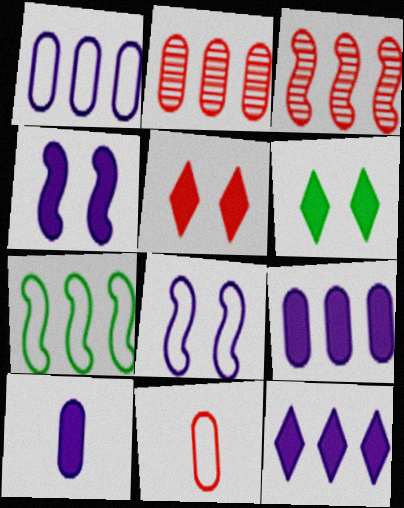[[2, 7, 12], 
[3, 5, 11], 
[4, 10, 12]]